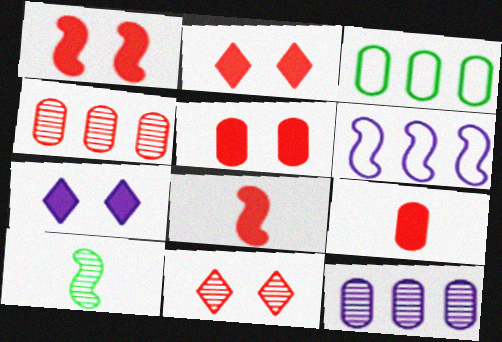[[1, 2, 5], 
[1, 6, 10], 
[10, 11, 12]]